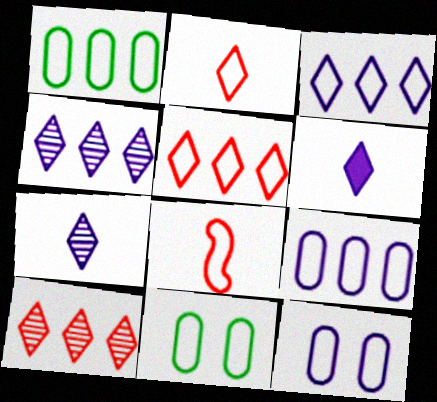[[3, 8, 11]]